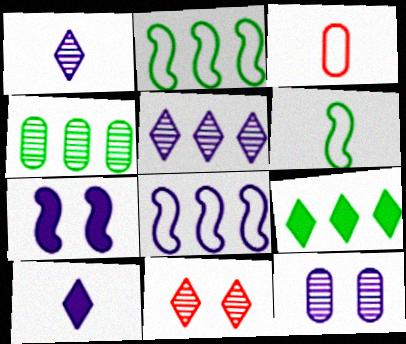[[2, 4, 9], 
[8, 10, 12]]